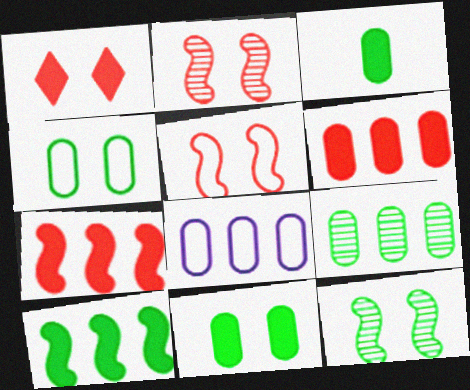[[3, 4, 9], 
[6, 8, 9]]